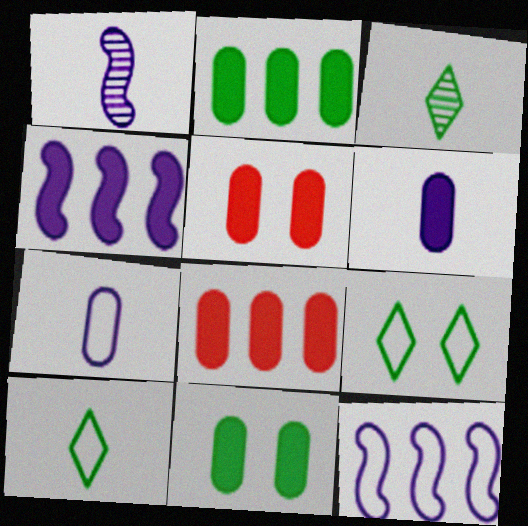[[1, 8, 9], 
[2, 5, 6], 
[3, 5, 12], 
[6, 8, 11]]